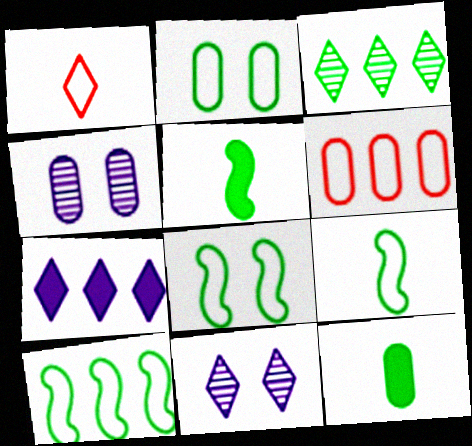[[2, 3, 5], 
[3, 8, 12], 
[4, 6, 12], 
[5, 6, 11], 
[8, 9, 10]]